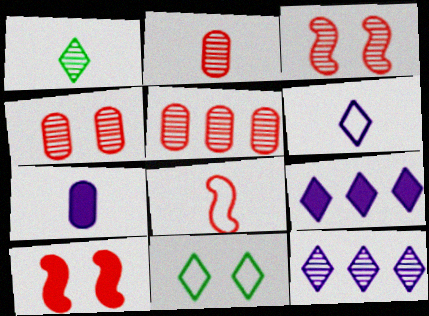[[1, 7, 8], 
[2, 4, 5]]